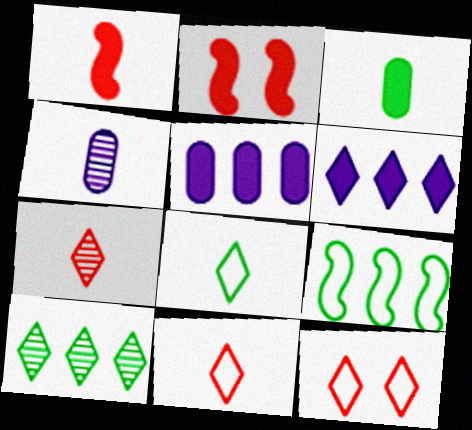[[1, 4, 8], 
[2, 3, 6]]